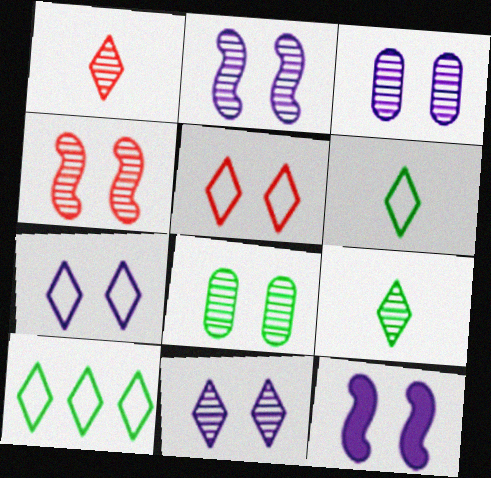[[2, 3, 11], 
[3, 7, 12], 
[4, 8, 11], 
[5, 8, 12]]